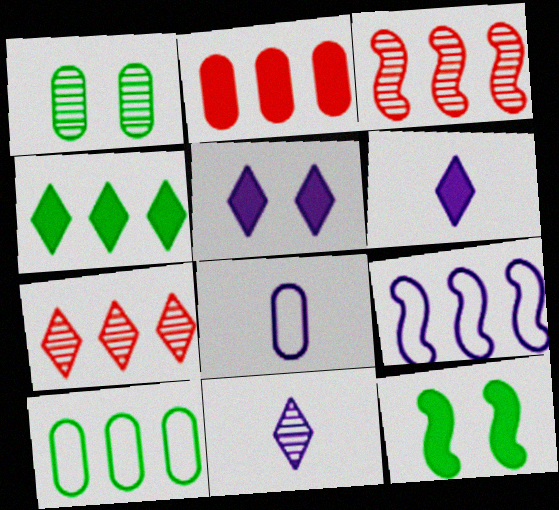[[1, 2, 8], 
[1, 3, 11], 
[2, 6, 12], 
[7, 8, 12]]